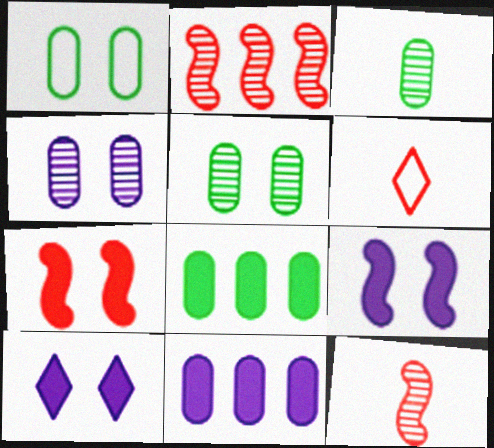[[1, 3, 8]]